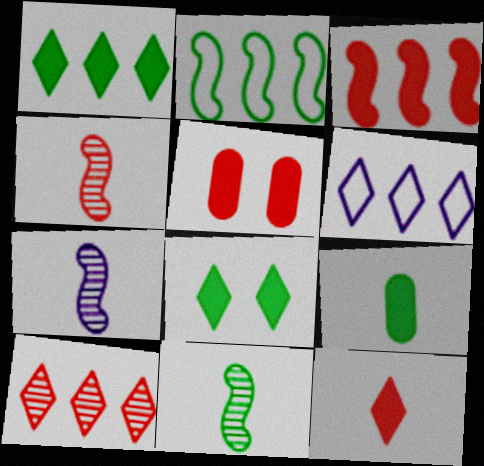[[1, 6, 10], 
[3, 5, 12], 
[4, 7, 11], 
[5, 6, 11]]